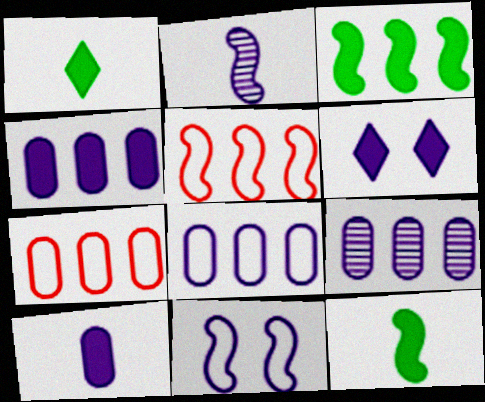[[2, 6, 8], 
[4, 8, 9]]